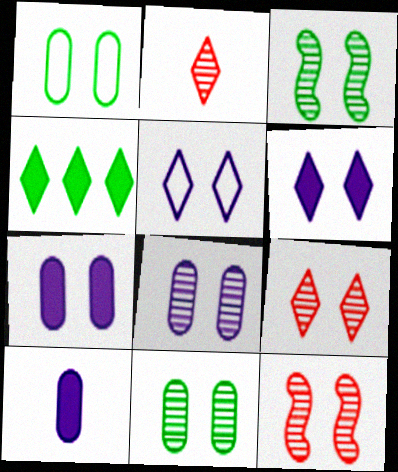[[1, 6, 12], 
[2, 4, 5], 
[3, 8, 9]]